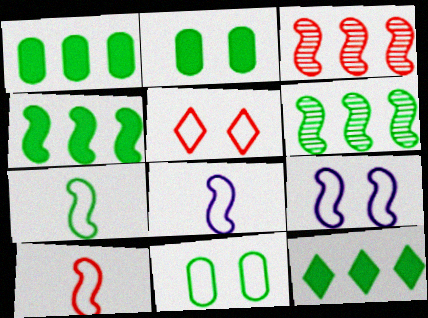[[1, 4, 12], 
[5, 9, 11], 
[7, 8, 10]]